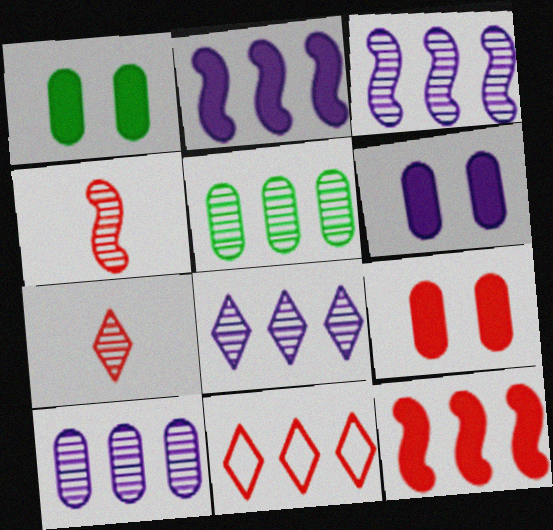[[1, 6, 9], 
[2, 5, 11], 
[3, 8, 10], 
[4, 9, 11]]